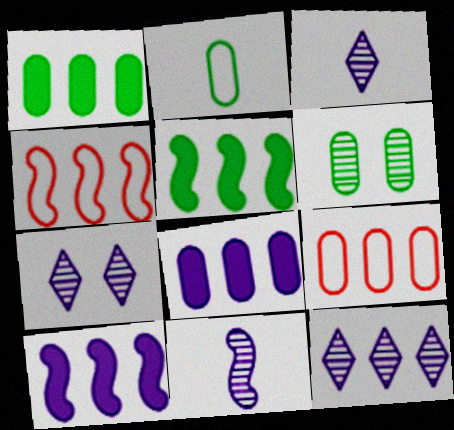[[1, 2, 6], 
[1, 4, 12], 
[3, 7, 12], 
[5, 9, 12]]